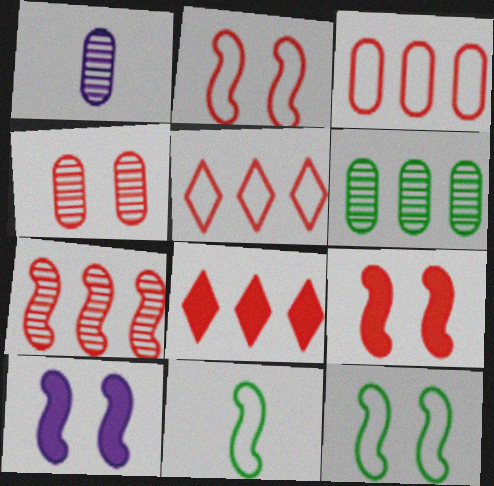[[1, 4, 6], 
[1, 8, 12], 
[3, 7, 8], 
[7, 10, 11]]